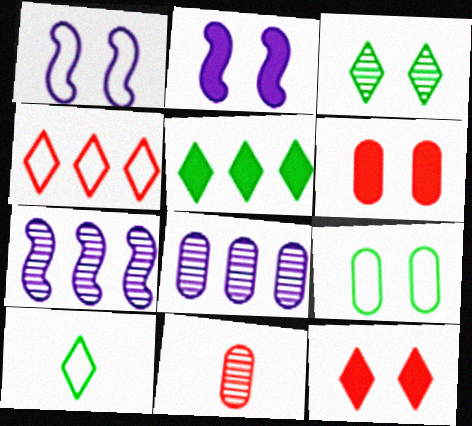[[1, 3, 6], 
[1, 5, 11], 
[3, 5, 10], 
[3, 7, 11], 
[6, 7, 10]]